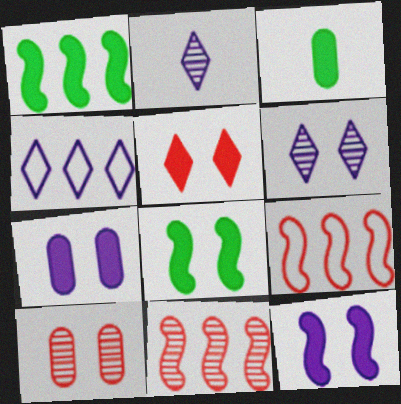[[3, 6, 9], 
[5, 7, 8]]